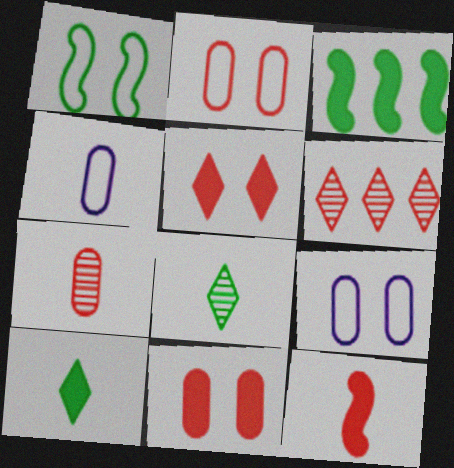[[2, 6, 12], 
[4, 8, 12]]